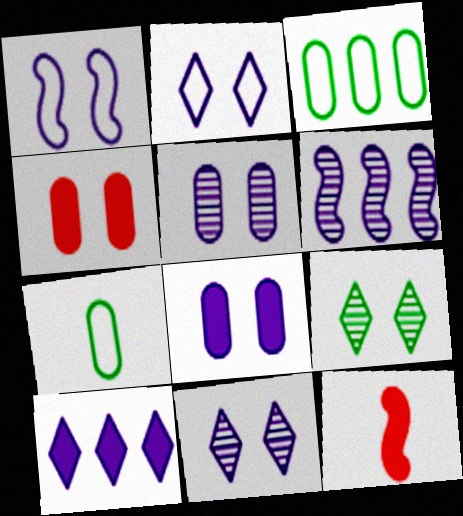[[1, 4, 9], 
[1, 8, 11], 
[3, 11, 12]]